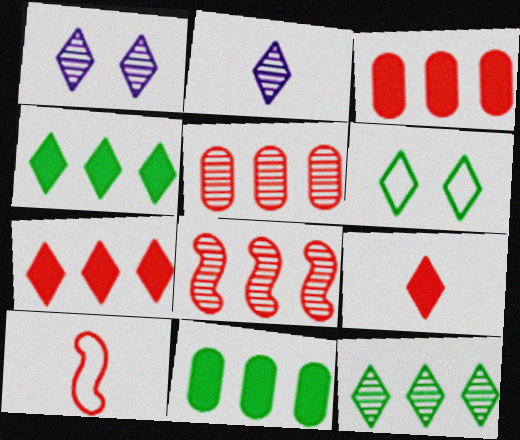[[1, 10, 11], 
[2, 6, 7]]